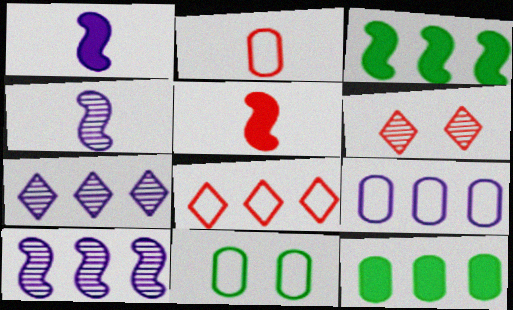[[2, 9, 11], 
[5, 7, 11], 
[8, 10, 12]]